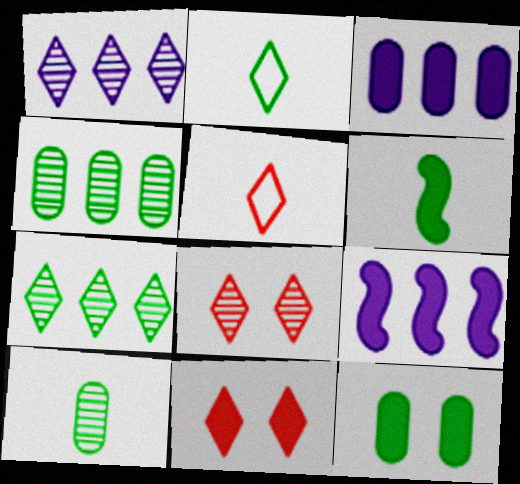[[1, 2, 11], 
[2, 6, 10], 
[3, 6, 11]]